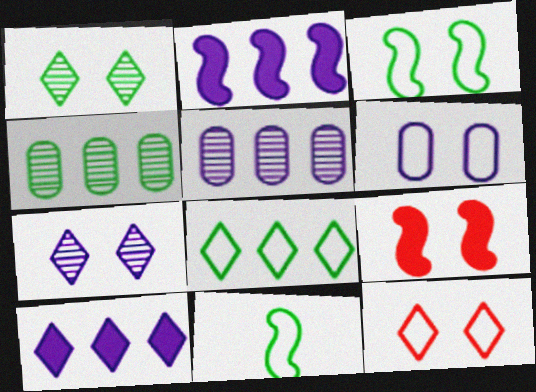[[1, 6, 9], 
[3, 6, 12]]